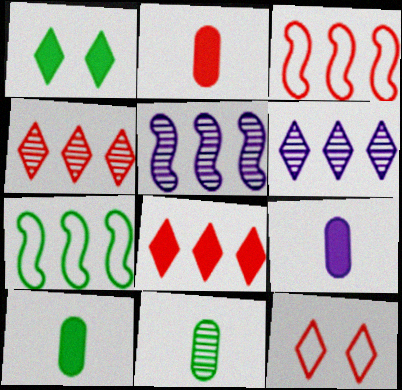[[1, 7, 11], 
[2, 9, 10], 
[5, 10, 12]]